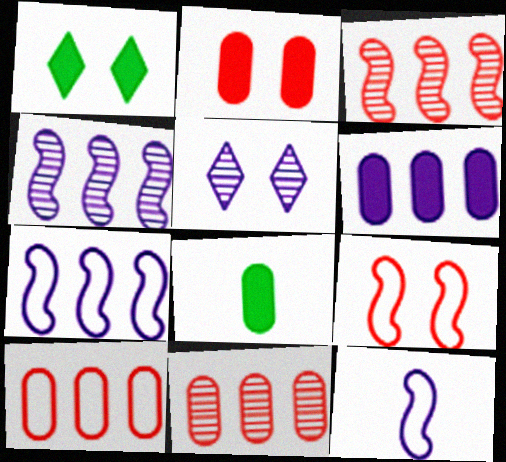[[1, 11, 12], 
[2, 6, 8], 
[5, 6, 12]]